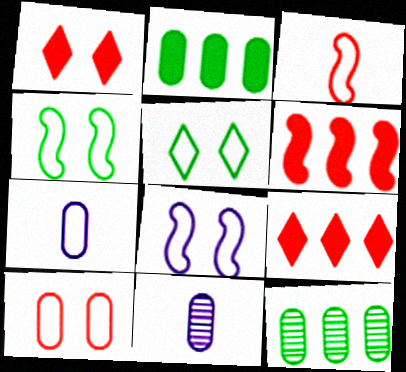[[2, 10, 11], 
[4, 9, 11], 
[5, 6, 11], 
[5, 8, 10]]